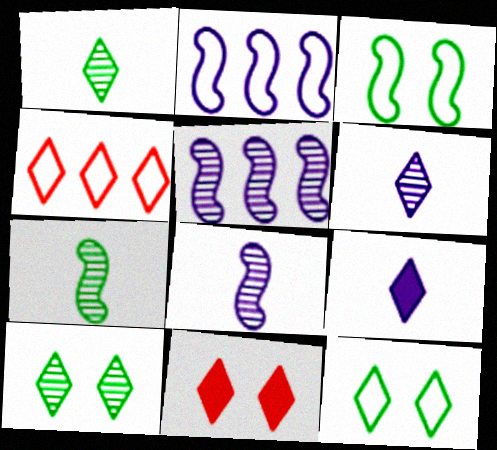[[4, 9, 10]]